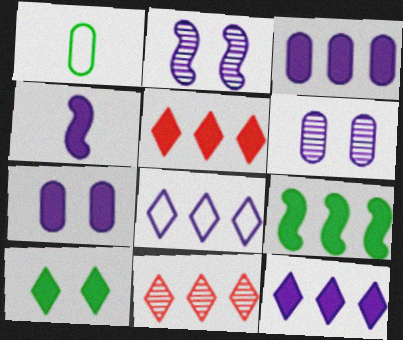[[1, 2, 5], 
[3, 5, 9], 
[4, 6, 8], 
[4, 7, 12]]